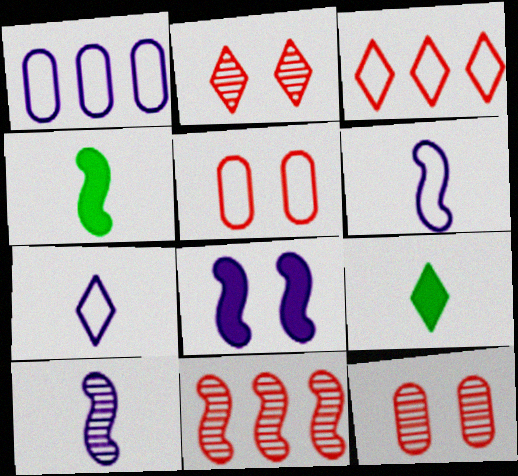[[1, 2, 4]]